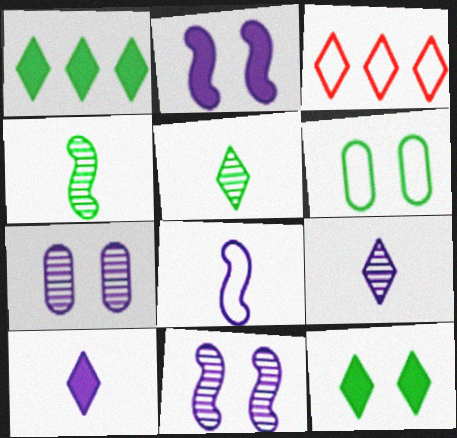[[1, 4, 6], 
[3, 6, 8], 
[3, 9, 12]]